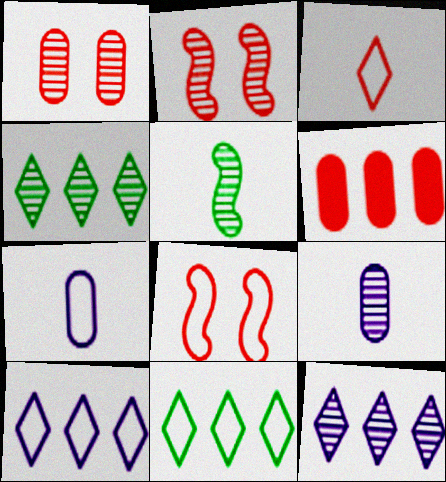[[1, 5, 12], 
[2, 3, 6], 
[2, 4, 9], 
[7, 8, 11]]